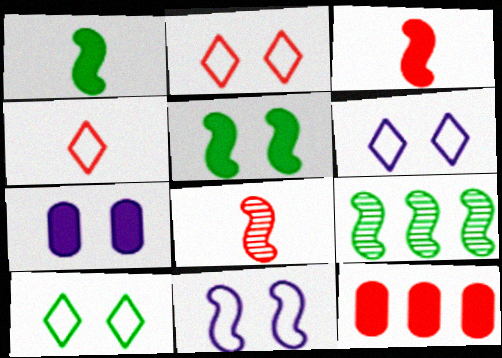[[2, 6, 10], 
[2, 8, 12], 
[3, 9, 11], 
[4, 7, 9]]